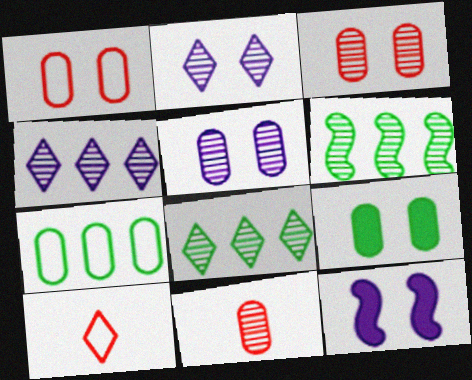[[1, 5, 9], 
[2, 6, 11]]